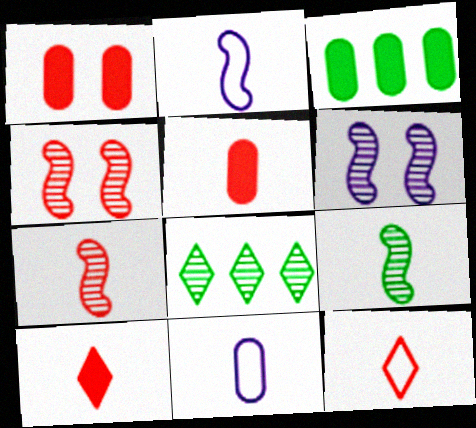[[1, 2, 8], 
[3, 6, 12], 
[5, 7, 12], 
[9, 10, 11]]